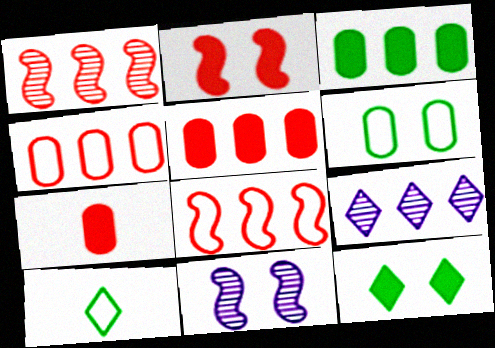[[3, 8, 9], 
[5, 10, 11]]